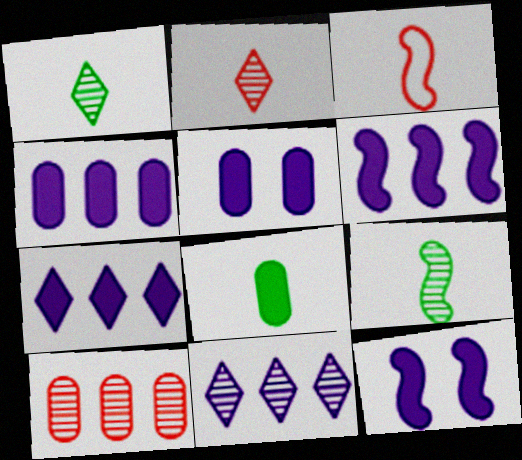[[4, 6, 7]]